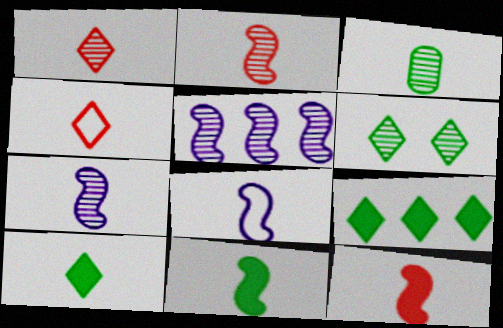[[1, 3, 7], 
[2, 8, 11]]